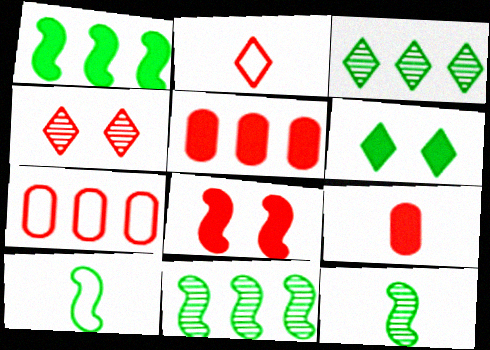[]